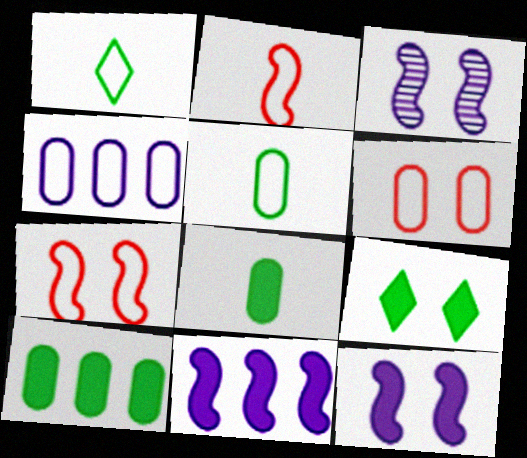[[1, 4, 7], 
[3, 6, 9], 
[4, 5, 6]]